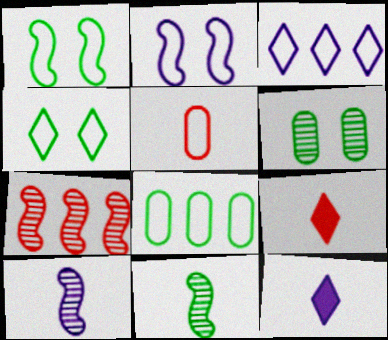[[1, 3, 5], 
[5, 11, 12]]